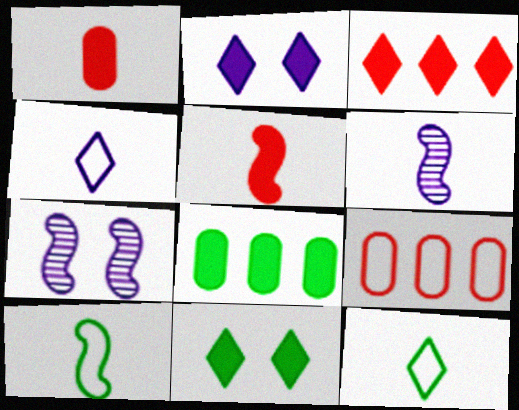[[1, 6, 12], 
[2, 5, 8], 
[5, 6, 10], 
[6, 9, 11]]